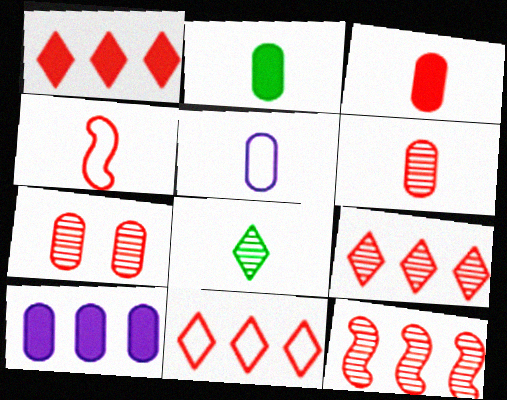[[1, 4, 7], 
[1, 9, 11], 
[2, 5, 6]]